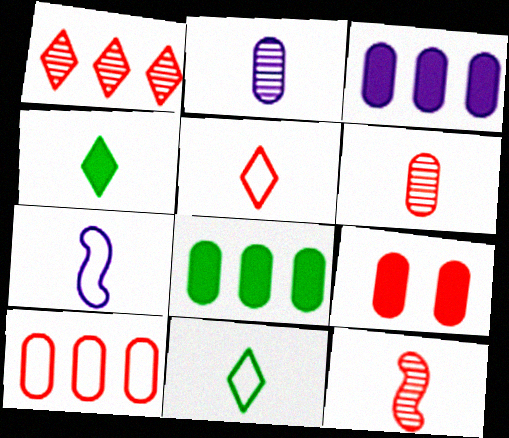[[4, 6, 7], 
[6, 9, 10]]